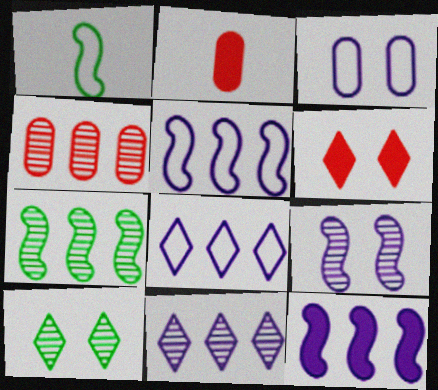[[2, 5, 10], 
[4, 7, 11]]